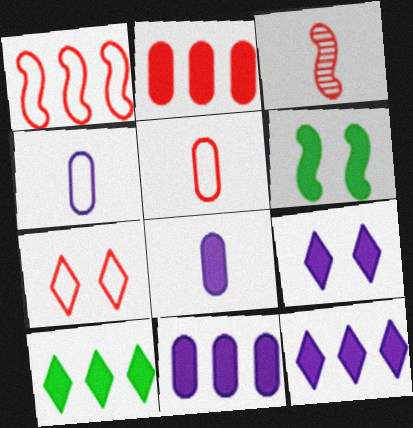[[1, 5, 7], 
[2, 3, 7]]